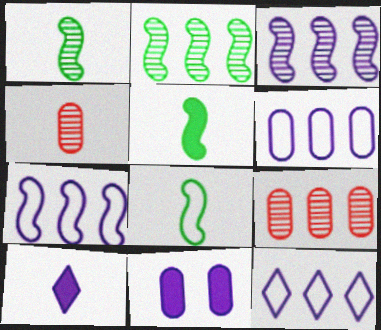[[1, 5, 8], 
[4, 8, 10], 
[6, 7, 12]]